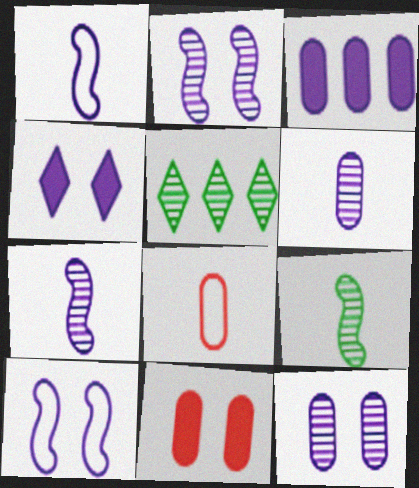[[1, 5, 11], 
[4, 10, 12]]